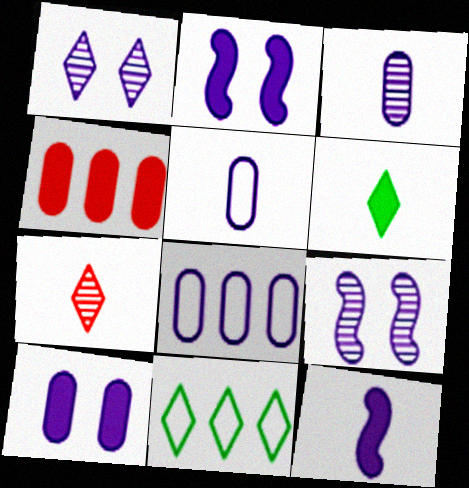[[1, 8, 12], 
[2, 4, 6], 
[3, 8, 10]]